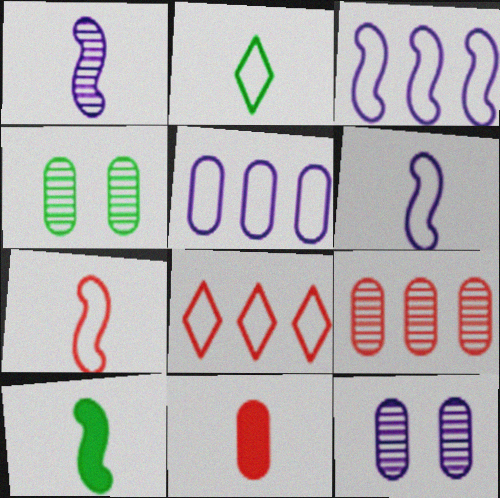[[1, 2, 11], 
[1, 7, 10], 
[4, 5, 11], 
[8, 10, 12]]